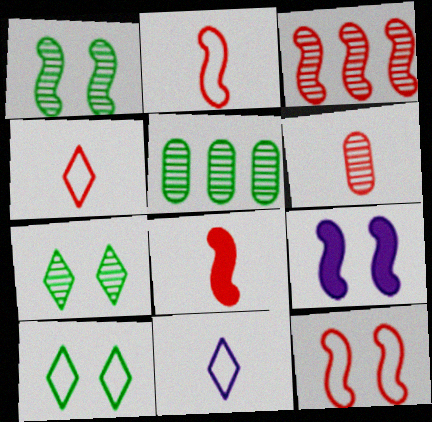[[1, 9, 12], 
[3, 8, 12], 
[4, 5, 9], 
[4, 6, 8]]